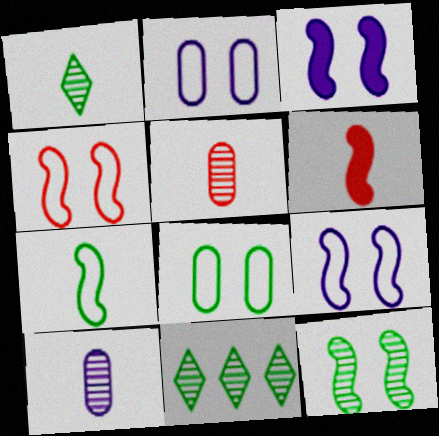[[2, 6, 11], 
[3, 4, 12]]